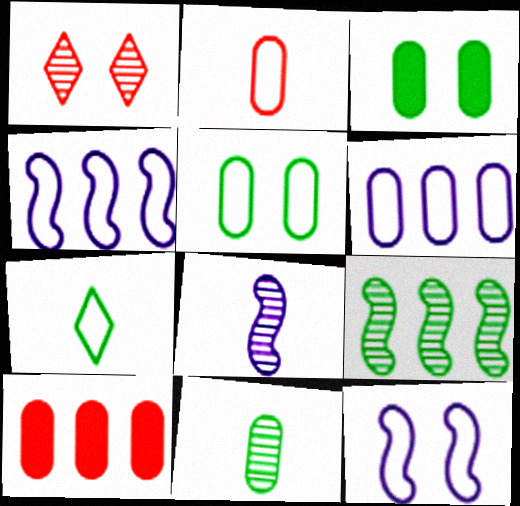[[1, 3, 12], 
[2, 5, 6], 
[3, 7, 9]]